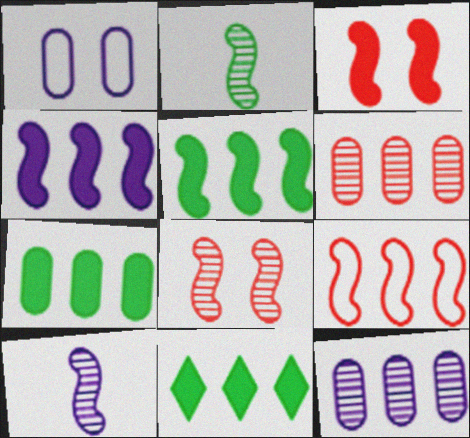[[5, 7, 11], 
[9, 11, 12]]